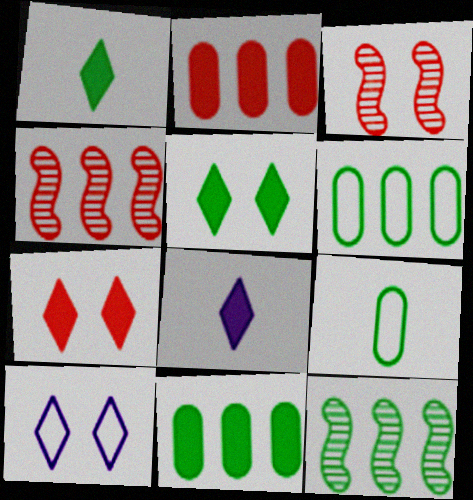[[3, 6, 8], 
[5, 9, 12]]